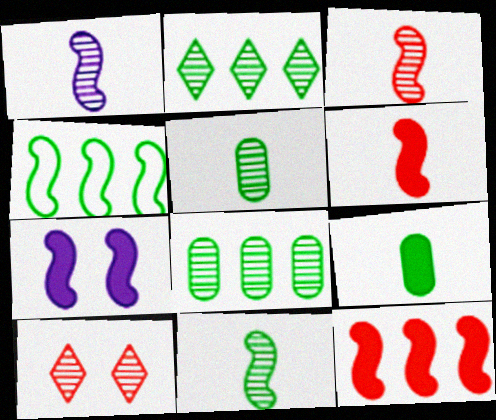[[1, 3, 11], 
[1, 8, 10], 
[3, 4, 7]]